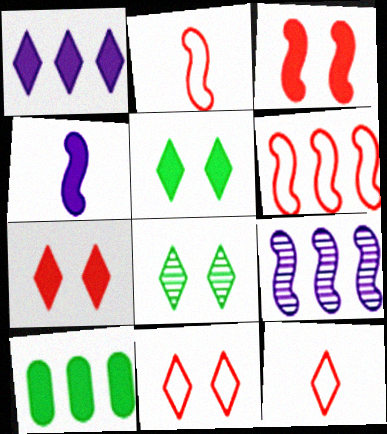[[1, 8, 12], 
[4, 7, 10]]